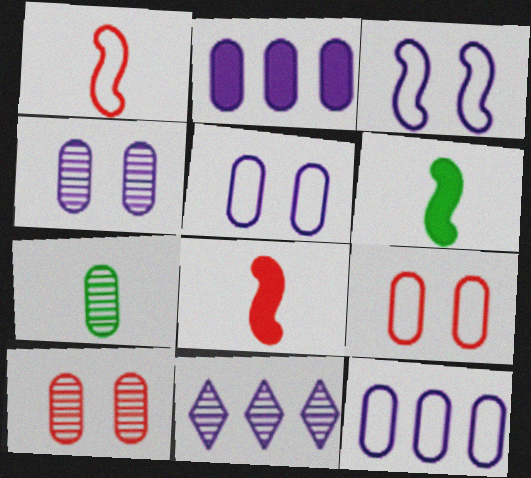[[2, 7, 9], 
[6, 9, 11]]